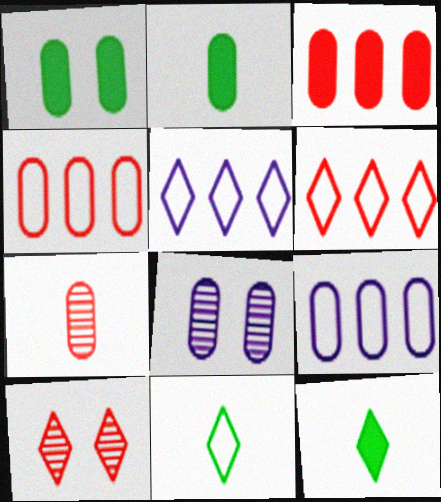[[1, 7, 9], 
[2, 4, 8], 
[5, 10, 12]]